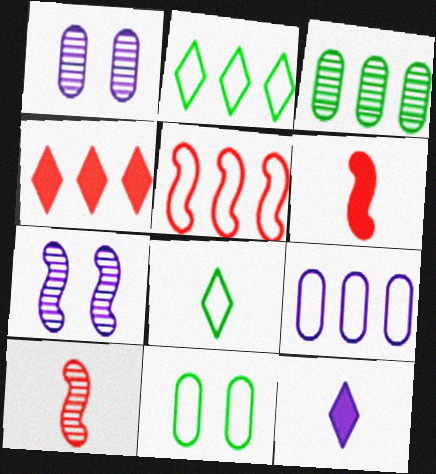[[1, 2, 6], 
[2, 5, 9], 
[7, 9, 12]]